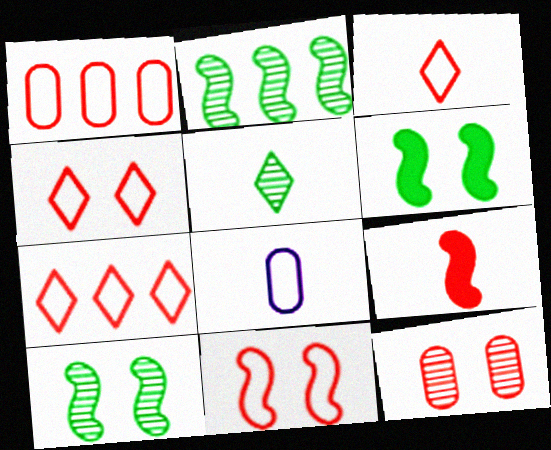[[1, 3, 11], 
[3, 4, 7], 
[5, 8, 9], 
[7, 9, 12]]